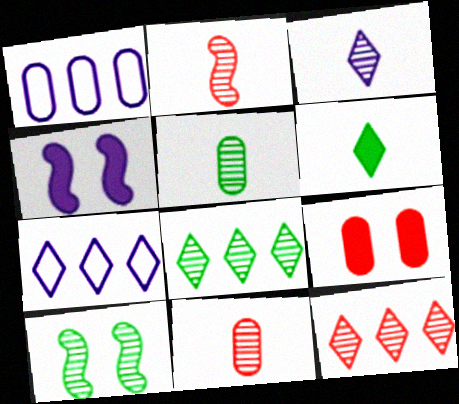[[1, 3, 4], 
[1, 5, 9], 
[2, 3, 5], 
[5, 8, 10]]